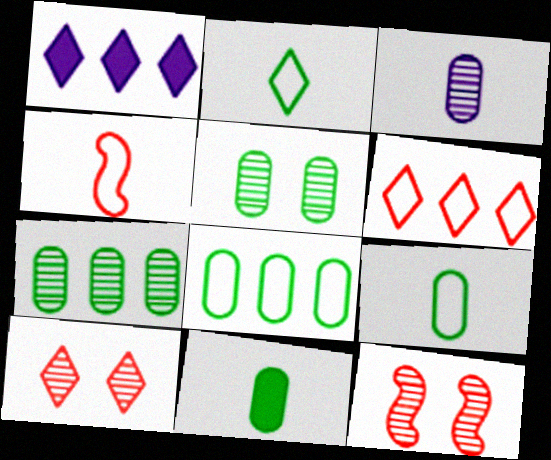[[1, 2, 10], 
[1, 4, 5], 
[1, 9, 12], 
[5, 8, 11]]